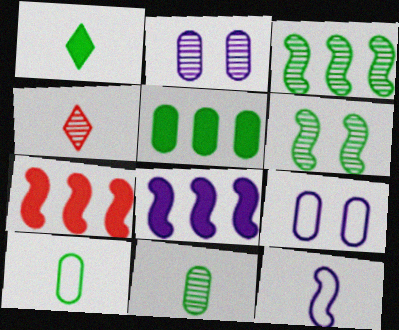[[2, 3, 4], 
[6, 7, 12]]